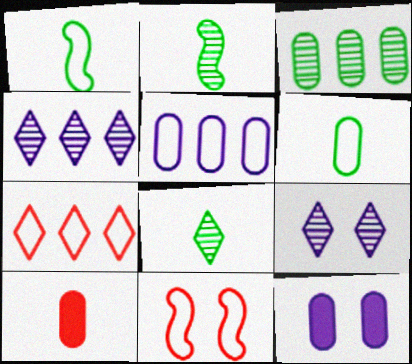[[2, 7, 12]]